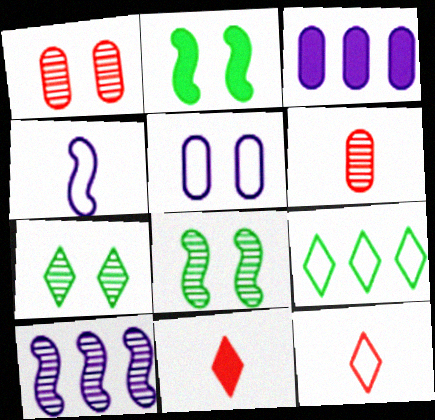[[2, 3, 11], 
[3, 8, 12], 
[6, 7, 10]]